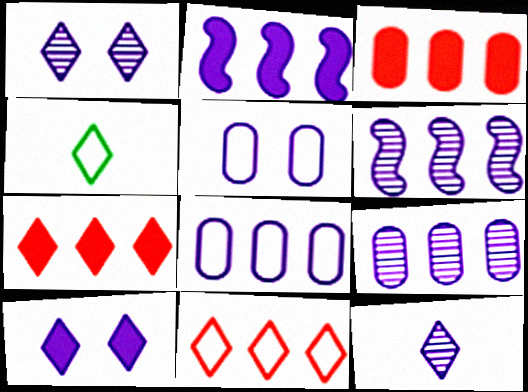[[1, 4, 7], 
[2, 5, 12]]